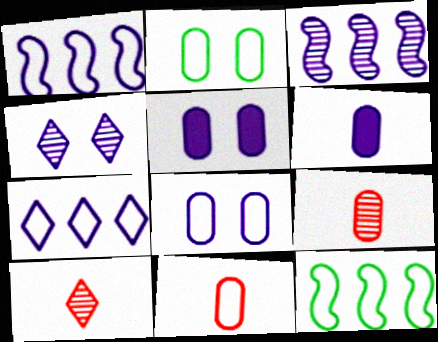[[1, 4, 6], 
[5, 10, 12]]